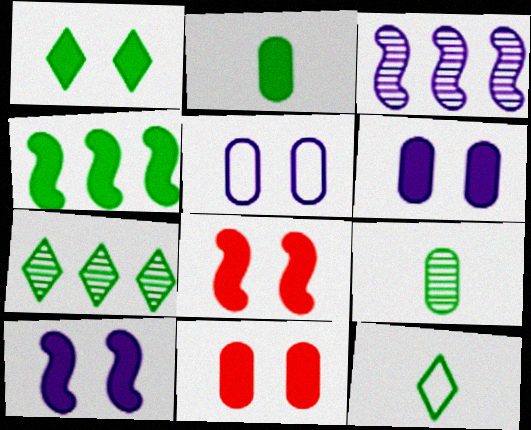[[1, 2, 4], 
[1, 6, 8], 
[1, 7, 12], 
[1, 10, 11], 
[3, 11, 12]]